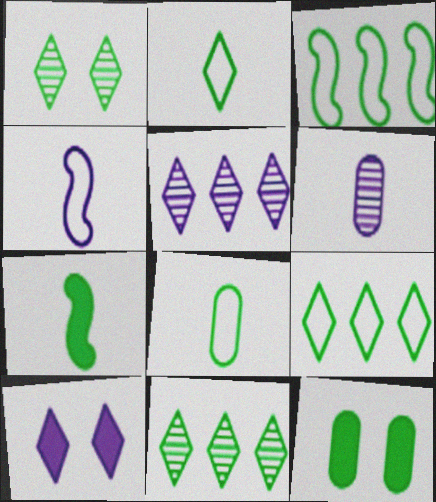[]